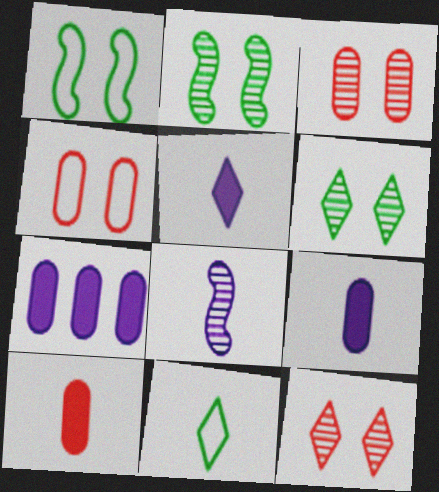[[8, 10, 11]]